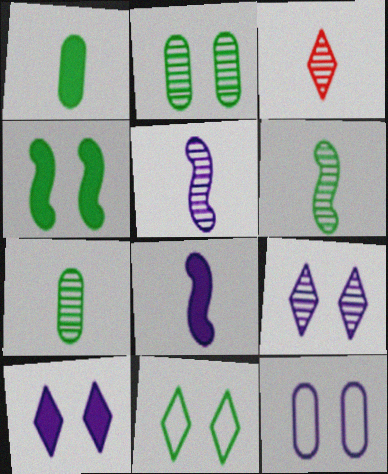[[2, 4, 11], 
[3, 5, 7]]